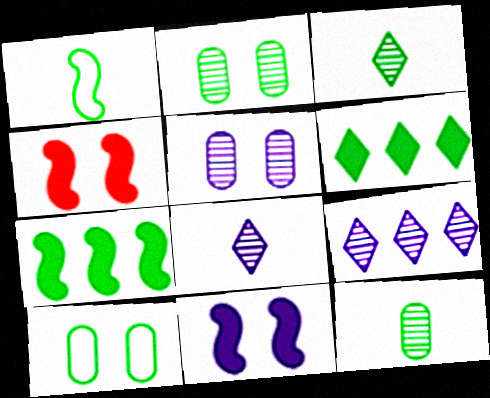[[1, 2, 6], 
[3, 7, 10]]